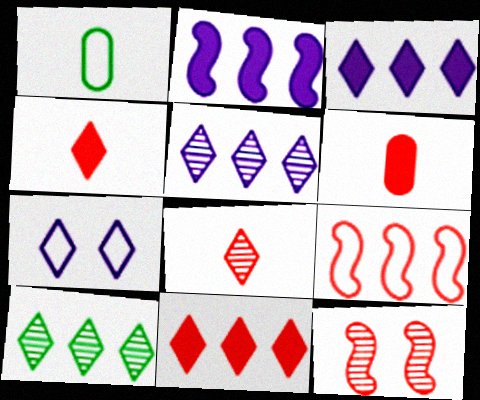[[1, 3, 12], 
[1, 7, 9], 
[4, 7, 10]]